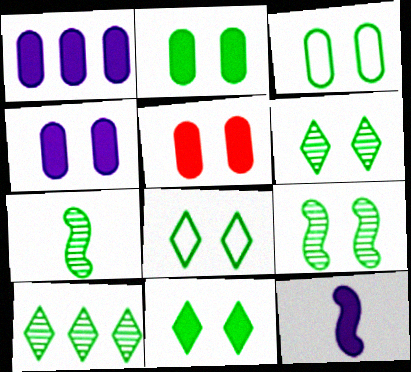[[2, 4, 5], 
[2, 8, 9], 
[3, 9, 11], 
[6, 8, 11]]